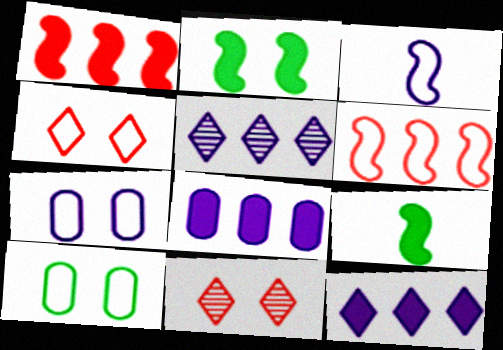[[2, 7, 11]]